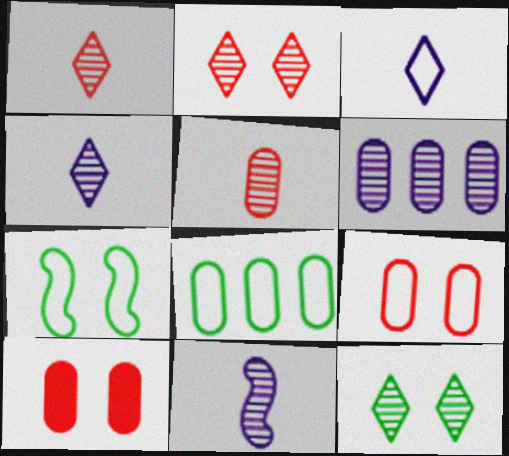[]